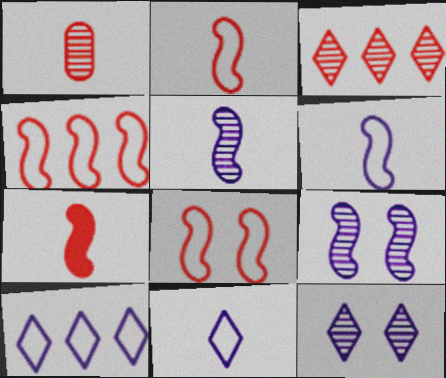[[2, 4, 8]]